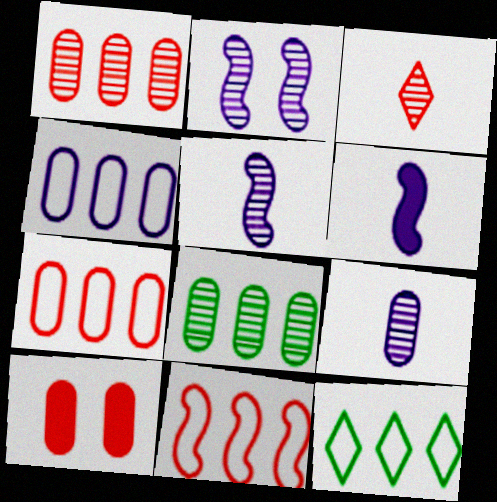[[2, 3, 8], 
[3, 10, 11], 
[4, 11, 12], 
[5, 10, 12]]